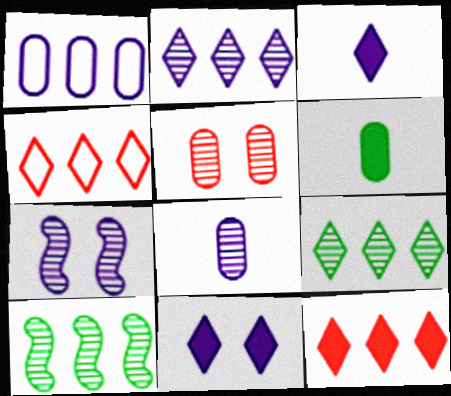[[1, 3, 7], 
[1, 5, 6], 
[1, 10, 12], 
[2, 7, 8], 
[4, 6, 7]]